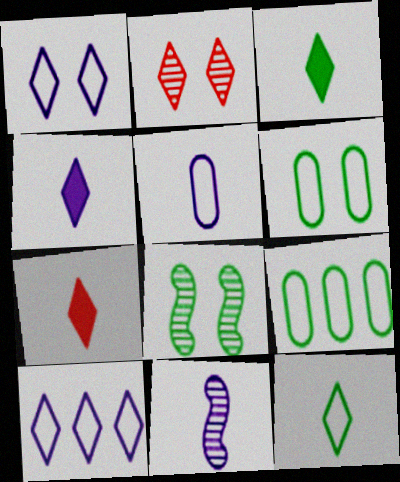[[2, 3, 10], 
[3, 4, 7], 
[3, 8, 9], 
[4, 5, 11]]